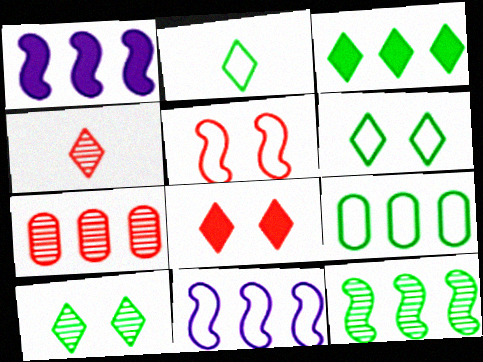[[2, 3, 10], 
[3, 7, 11], 
[3, 9, 12]]